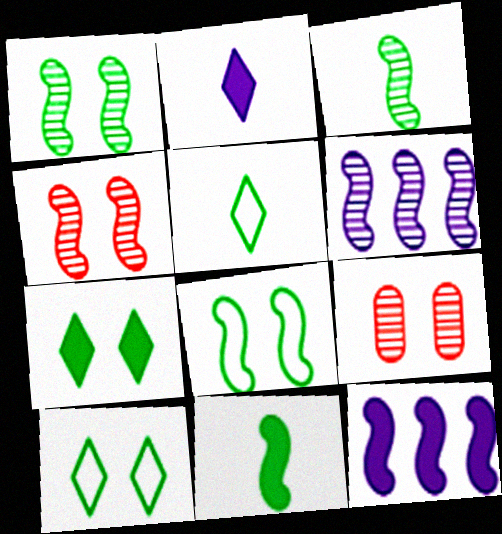[[3, 4, 6], 
[5, 9, 12]]